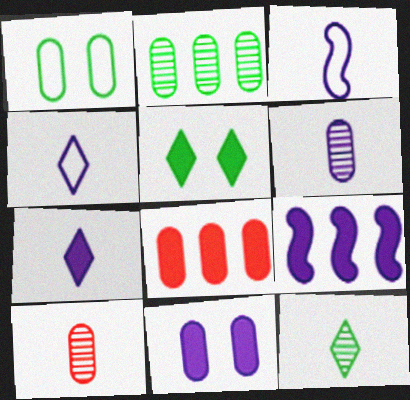[[1, 6, 8], 
[3, 6, 7], 
[7, 9, 11]]